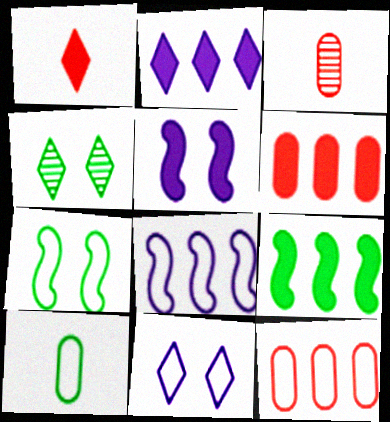[[2, 3, 7], 
[2, 6, 9], 
[3, 9, 11], 
[4, 9, 10]]